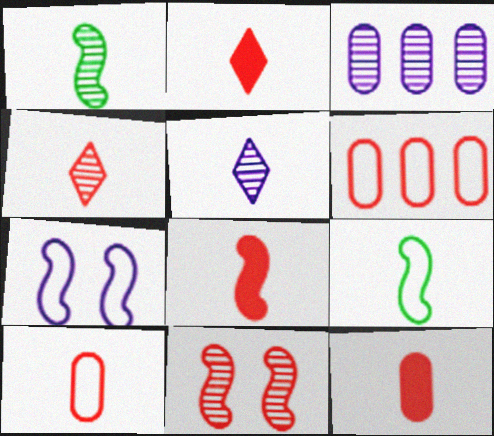[[2, 6, 11], 
[2, 8, 12], 
[4, 8, 10], 
[5, 9, 12]]